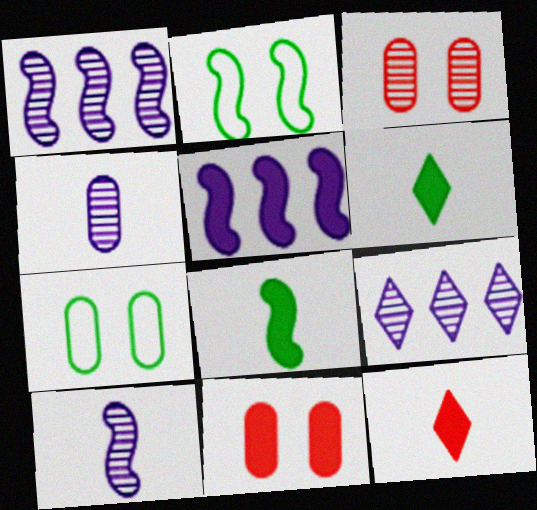[[1, 7, 12], 
[5, 6, 11]]